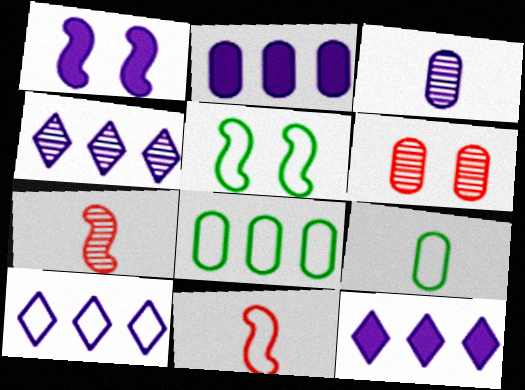[[1, 3, 10], 
[2, 6, 9], 
[4, 10, 12]]